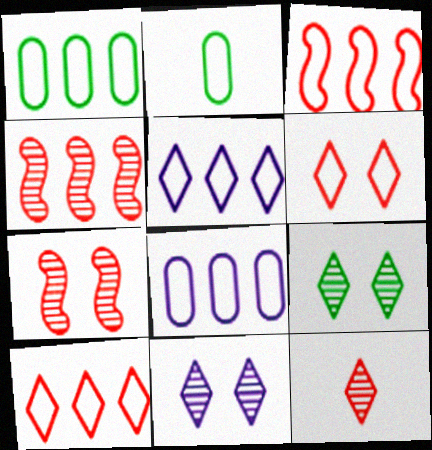[[1, 3, 5]]